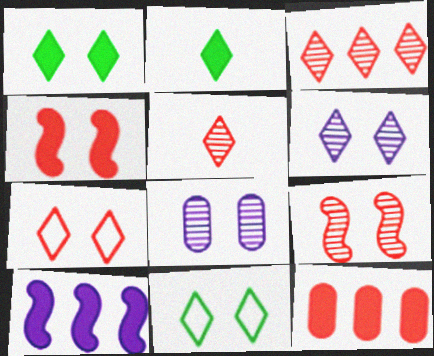[[1, 6, 7], 
[4, 8, 11]]